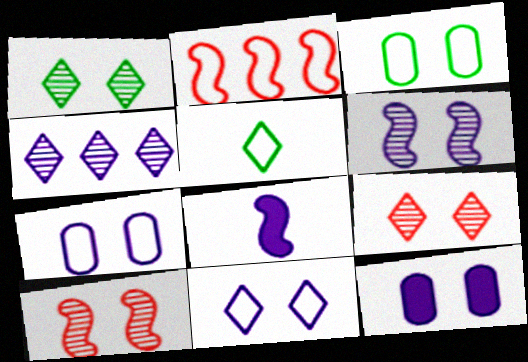[[2, 5, 7], 
[4, 7, 8], 
[6, 11, 12]]